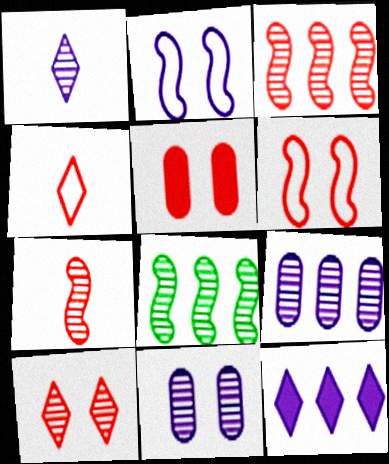[[3, 4, 5], 
[5, 6, 10]]